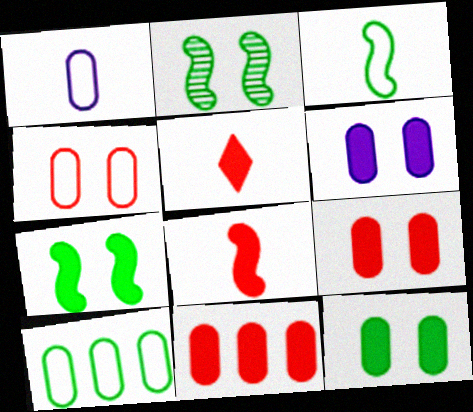[[1, 4, 10], 
[6, 9, 12]]